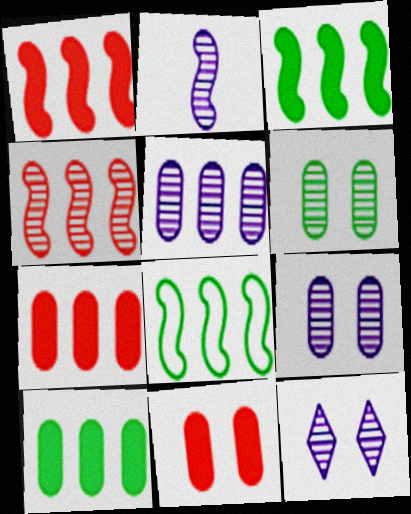[[2, 5, 12]]